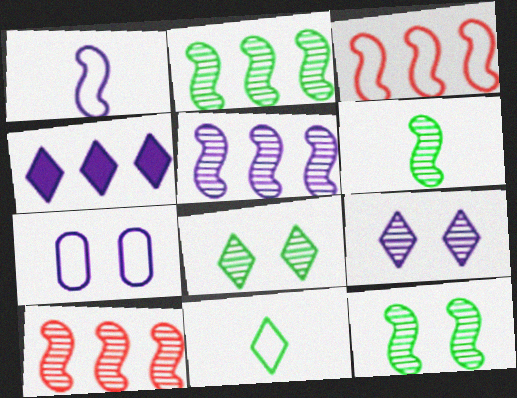[[2, 5, 10], 
[2, 6, 12], 
[3, 7, 11]]